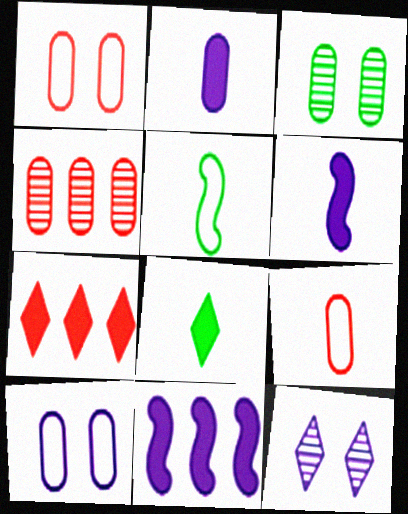[]